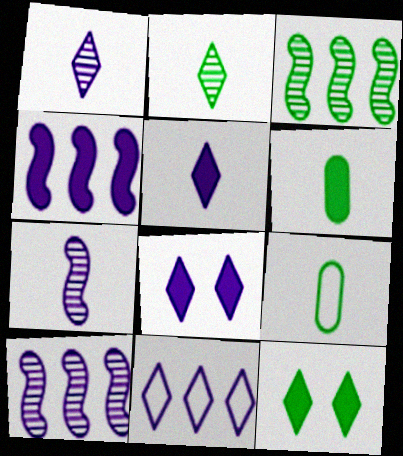[[1, 8, 11], 
[3, 9, 12]]